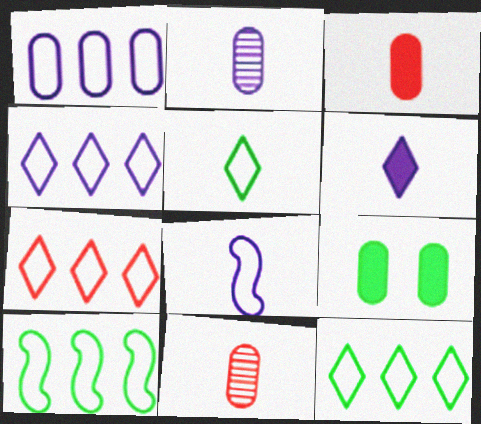[[1, 7, 10], 
[1, 9, 11], 
[2, 6, 8], 
[4, 7, 12]]